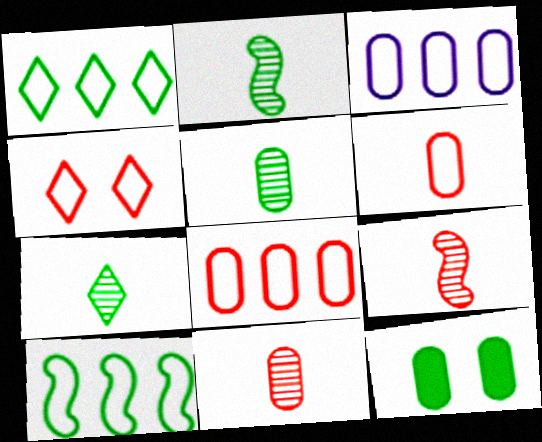[[1, 2, 12], 
[2, 5, 7], 
[3, 11, 12], 
[7, 10, 12]]